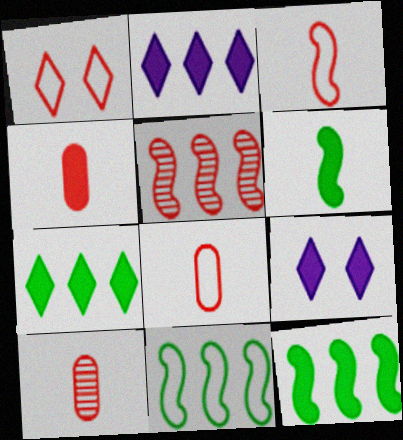[[1, 4, 5], 
[4, 8, 10], 
[4, 9, 12], 
[9, 10, 11]]